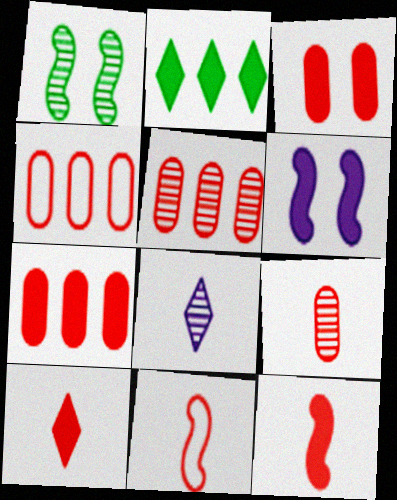[[1, 5, 8], 
[3, 4, 9], 
[4, 5, 7], 
[9, 10, 11]]